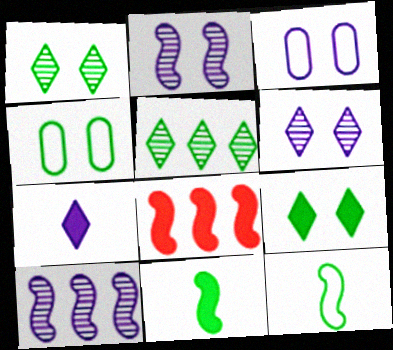[[2, 8, 12], 
[3, 7, 10], 
[4, 5, 11]]